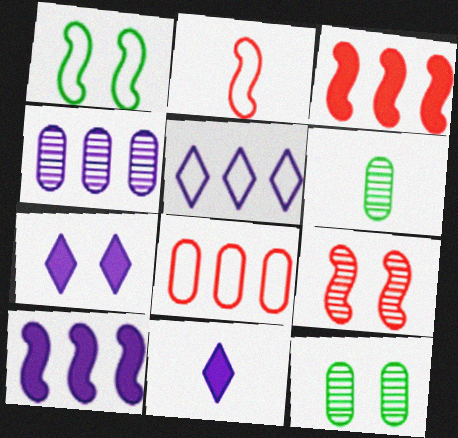[[2, 3, 9], 
[2, 6, 11], 
[4, 5, 10]]